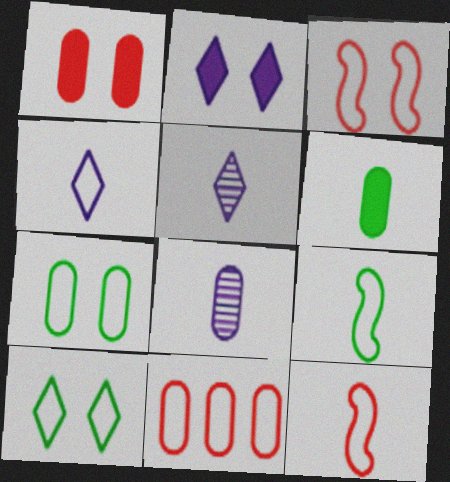[[5, 6, 12]]